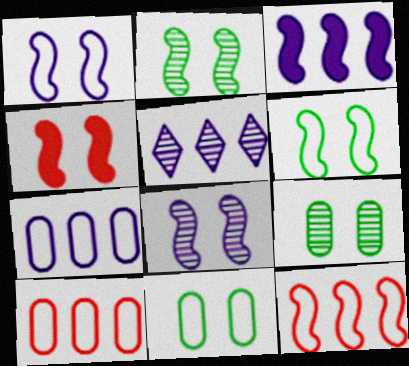[[1, 2, 4], 
[3, 5, 7], 
[4, 6, 8]]